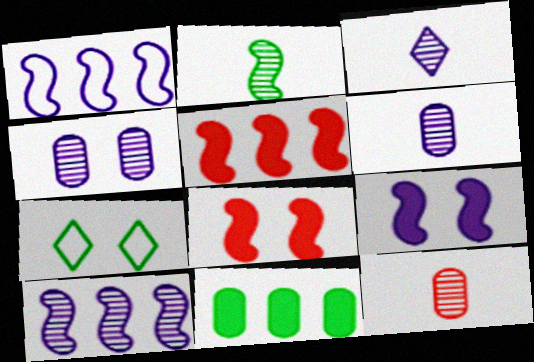[[1, 2, 8], 
[2, 3, 12], 
[2, 7, 11], 
[3, 4, 10], 
[4, 7, 8], 
[5, 6, 7]]